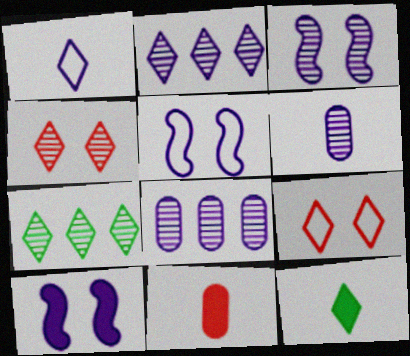[[1, 8, 10], 
[2, 3, 6], 
[2, 9, 12], 
[3, 5, 10], 
[5, 7, 11]]